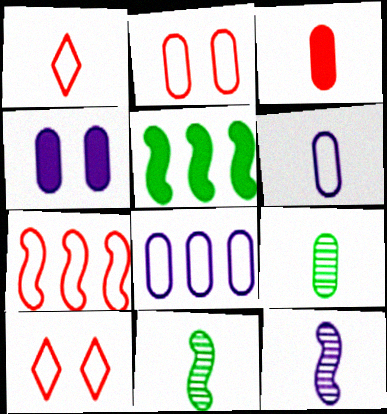[[1, 2, 7], 
[3, 6, 9]]